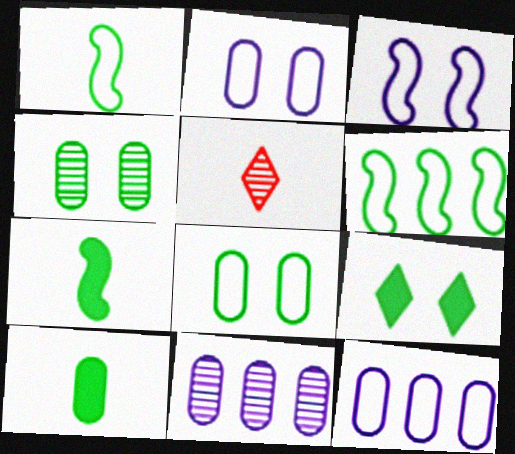[]